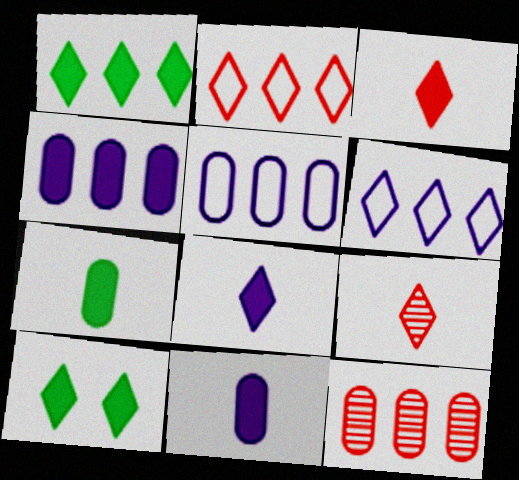[[6, 9, 10]]